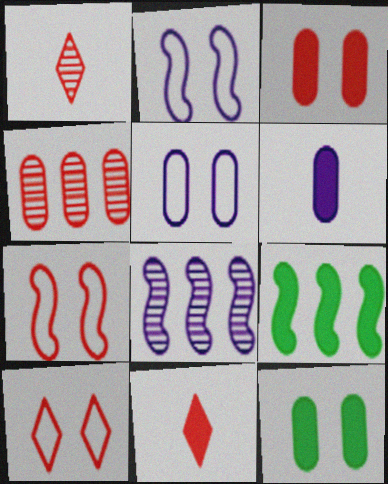[[1, 5, 9], 
[4, 7, 11]]